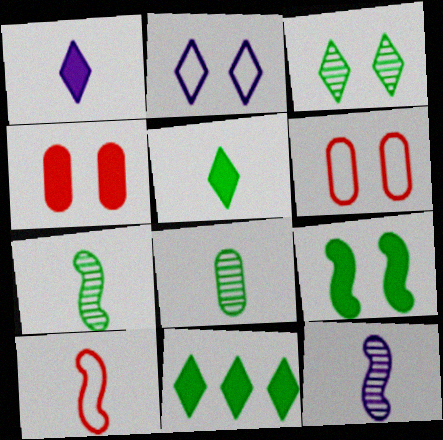[[1, 8, 10], 
[6, 11, 12]]